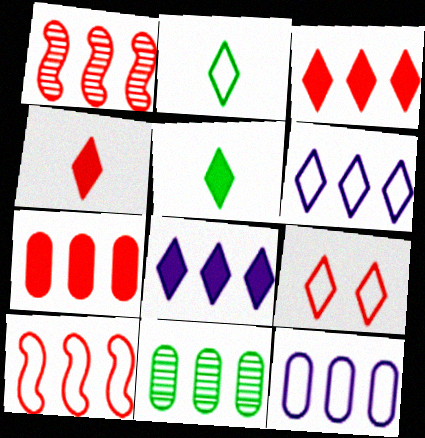[[2, 6, 9], 
[7, 11, 12], 
[8, 10, 11]]